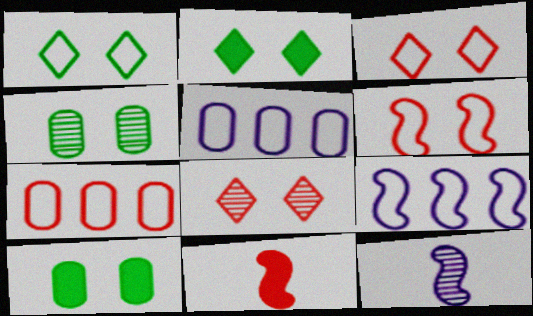[[2, 7, 12], 
[7, 8, 11]]